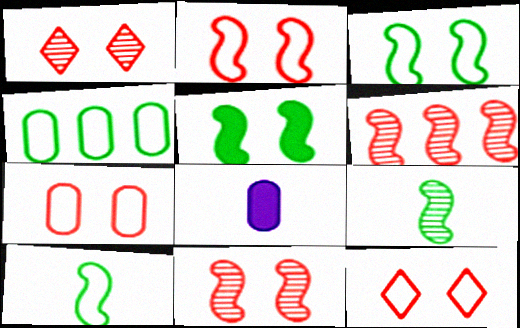[[2, 7, 12]]